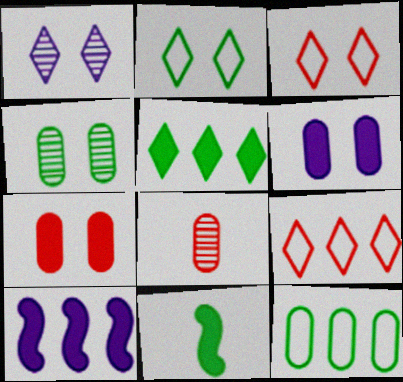[[2, 8, 10], 
[6, 8, 12]]